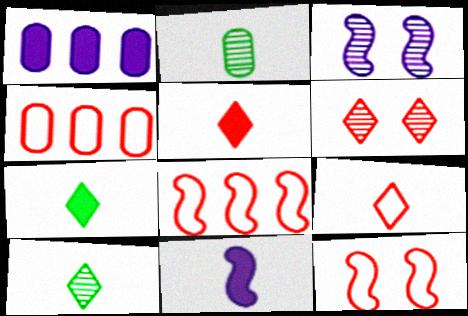[[1, 10, 12], 
[2, 9, 11], 
[3, 4, 7], 
[4, 9, 12]]